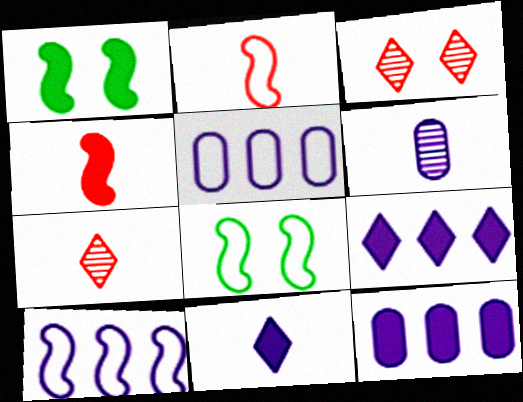[[1, 5, 7], 
[2, 8, 10], 
[7, 8, 12]]